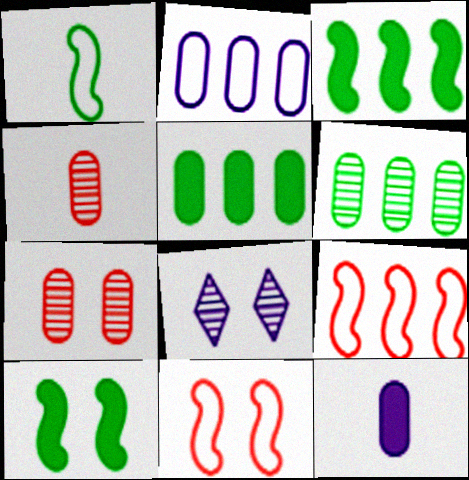[]